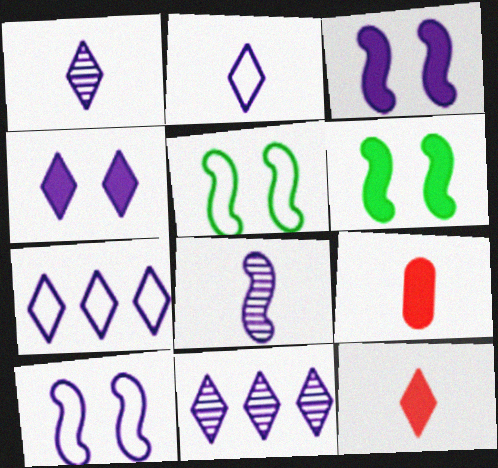[[1, 4, 7], 
[2, 4, 11], 
[5, 9, 11]]